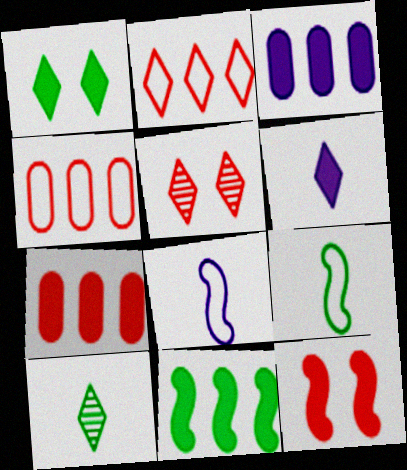[[3, 5, 9]]